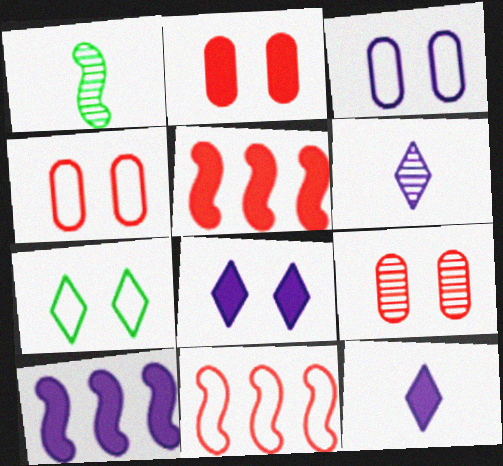[[2, 4, 9], 
[3, 6, 10]]